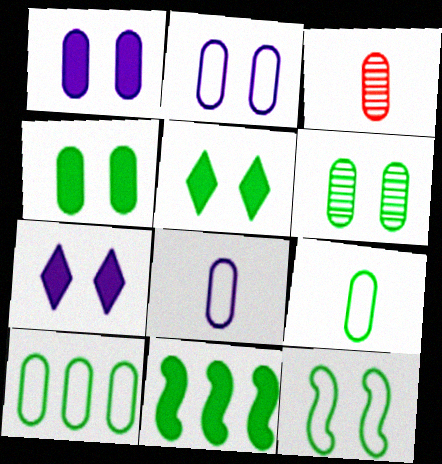[[1, 3, 10], 
[5, 6, 12]]